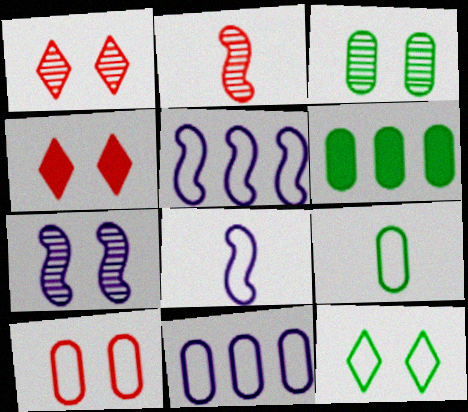[[1, 3, 7], 
[1, 6, 8], 
[3, 6, 9], 
[9, 10, 11]]